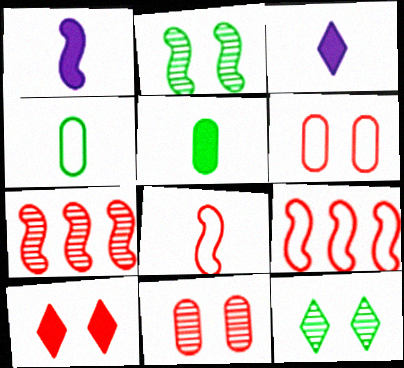[[1, 2, 9]]